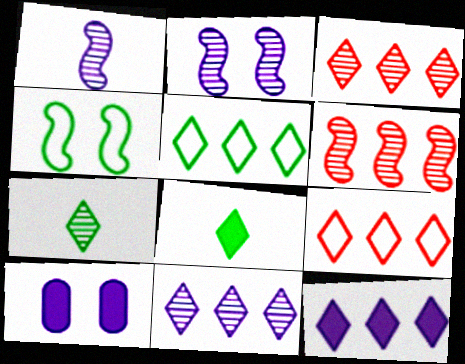[[3, 5, 12]]